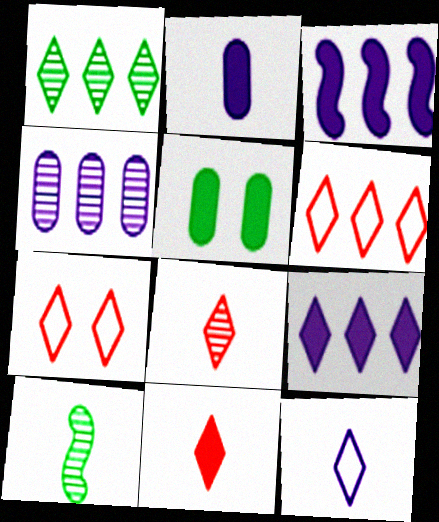[[1, 6, 9], 
[3, 5, 11]]